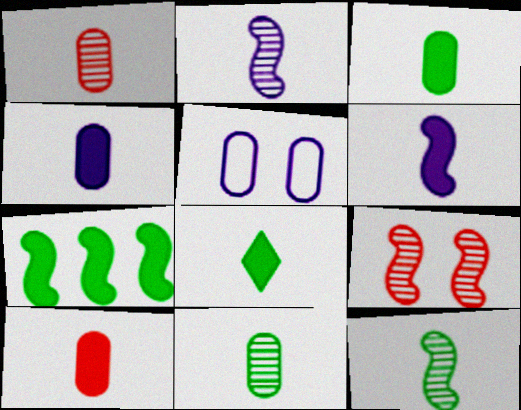[[3, 4, 10], 
[6, 8, 10]]